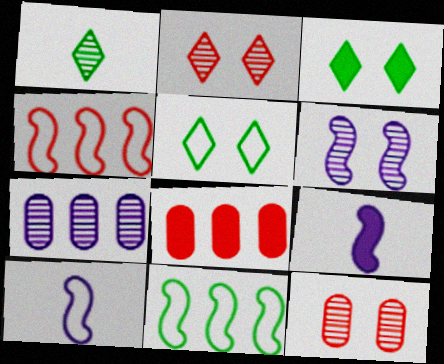[[3, 8, 9]]